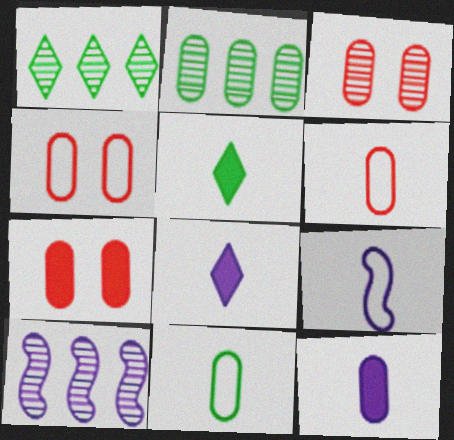[[1, 7, 9], 
[2, 4, 12], 
[3, 4, 7], 
[4, 5, 10]]